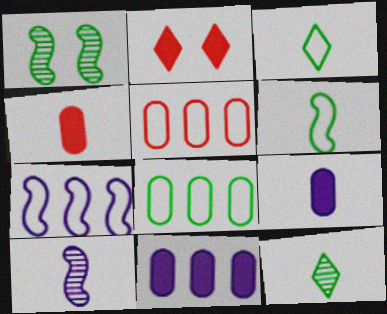[[2, 8, 10], 
[3, 4, 10]]